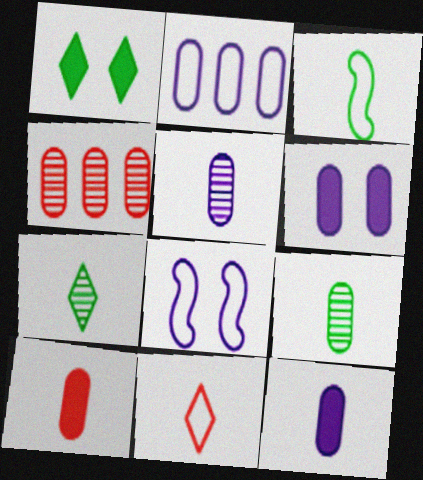[[2, 5, 6]]